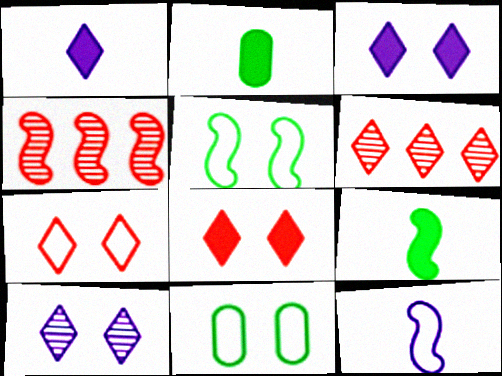[[1, 4, 11]]